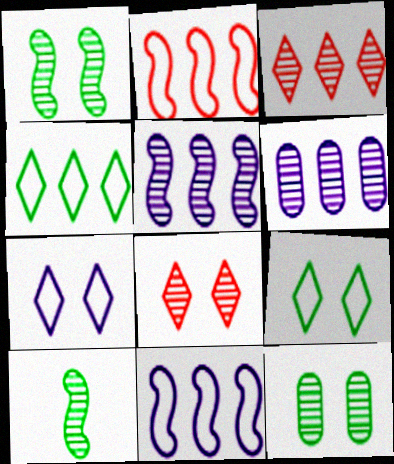[[6, 8, 10]]